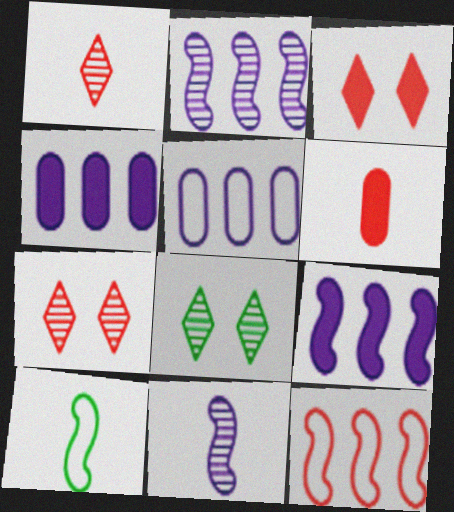[[4, 7, 10], 
[6, 7, 12]]